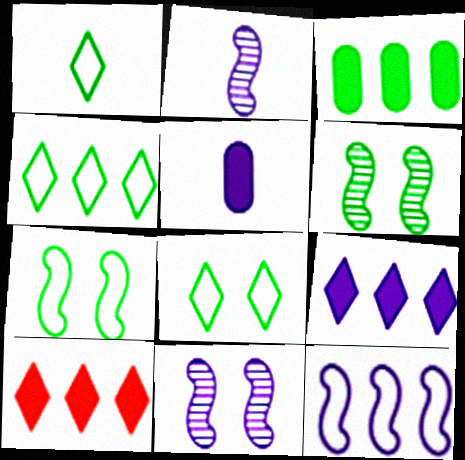[[1, 3, 6], 
[1, 4, 8]]